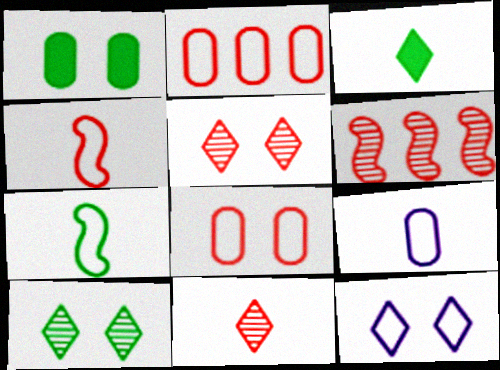[[2, 7, 12]]